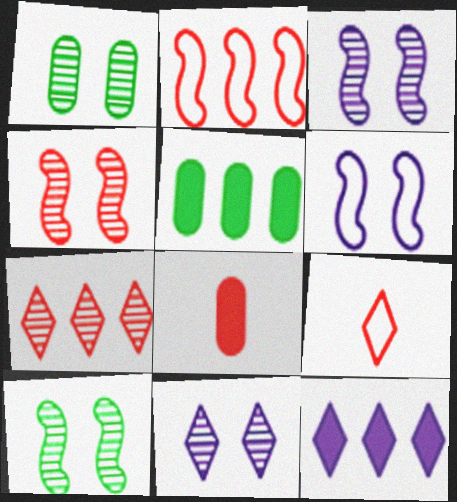[[1, 4, 11], 
[3, 4, 10], 
[3, 5, 9]]